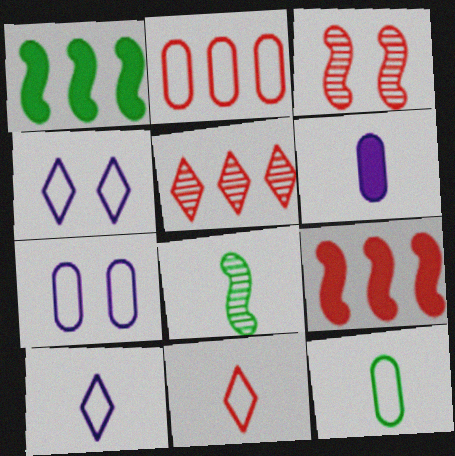[[2, 5, 9], 
[2, 7, 12], 
[6, 8, 11]]